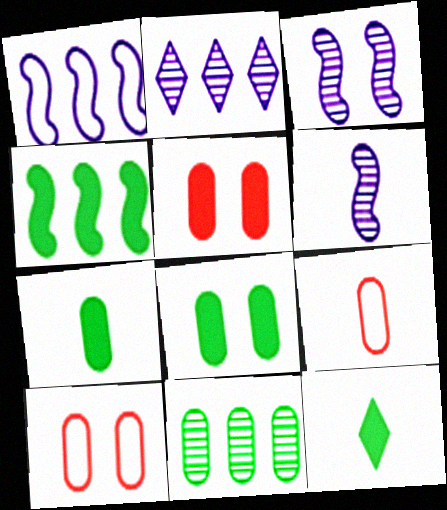[[4, 8, 12], 
[6, 9, 12]]